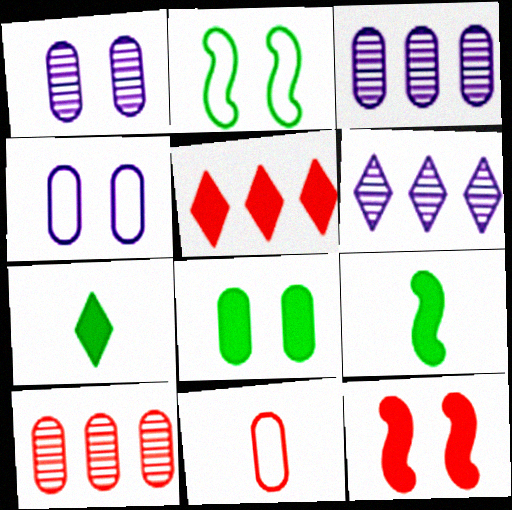[[3, 8, 11]]